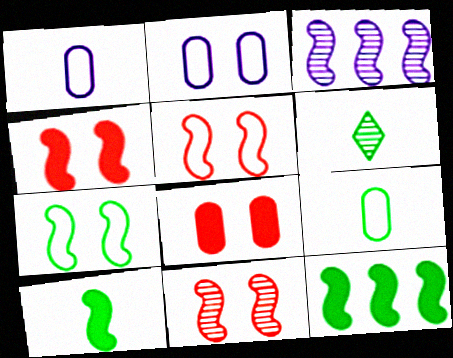[[3, 5, 10], 
[4, 5, 11], 
[6, 9, 10]]